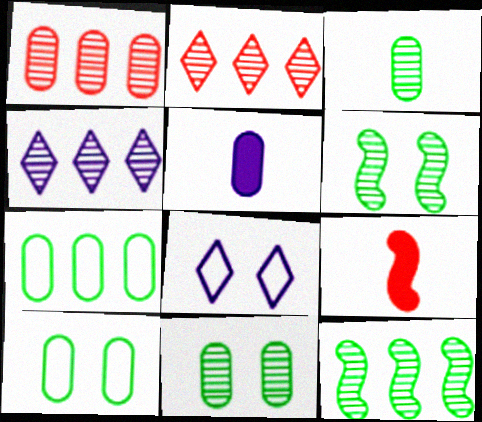[[1, 4, 12], 
[1, 5, 10], 
[4, 9, 10]]